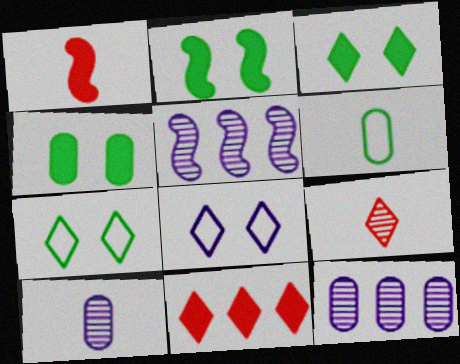[[1, 7, 12], 
[2, 3, 4]]